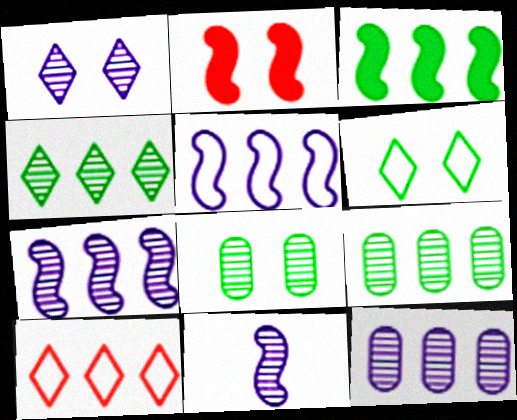[[1, 11, 12], 
[3, 10, 12]]